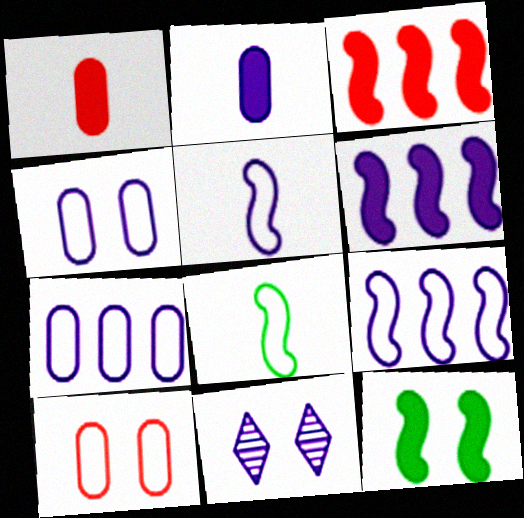[[2, 9, 11], 
[10, 11, 12]]